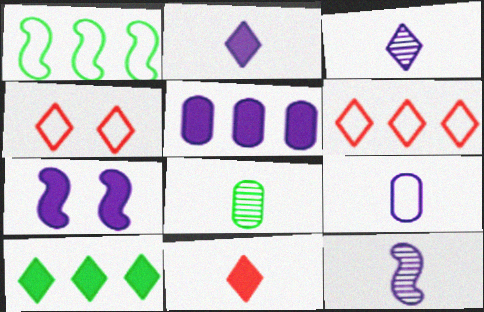[[1, 4, 9], 
[2, 5, 7], 
[2, 9, 12], 
[3, 4, 10], 
[6, 7, 8]]